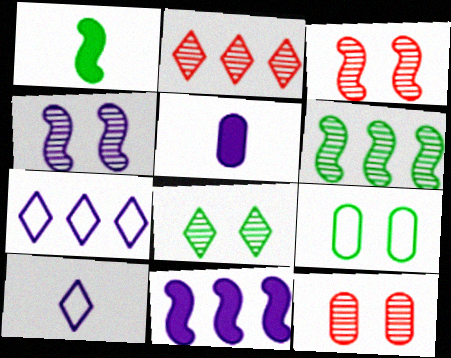[[1, 7, 12], 
[4, 5, 7], 
[4, 8, 12]]